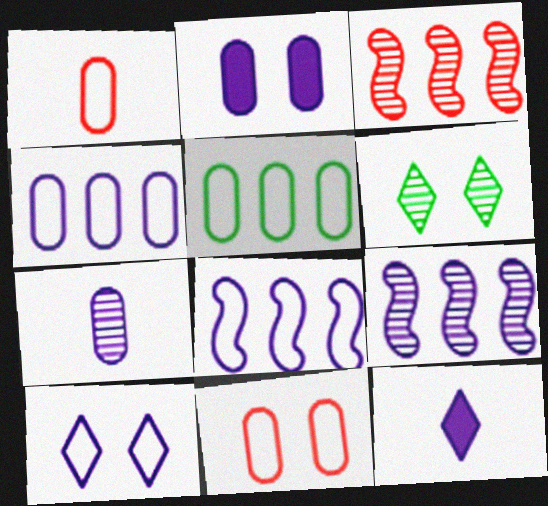[[2, 4, 7], 
[3, 6, 7]]